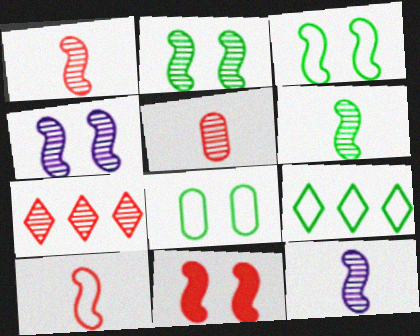[[1, 6, 12], 
[3, 4, 11]]